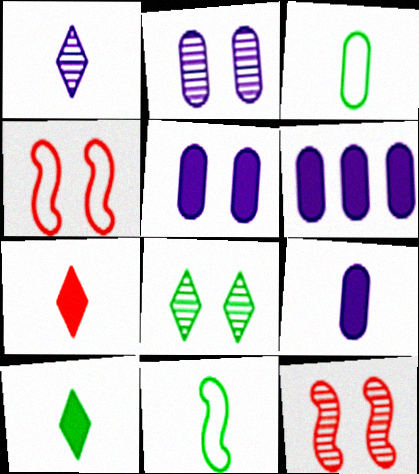[[2, 8, 12], 
[4, 5, 8], 
[5, 6, 9]]